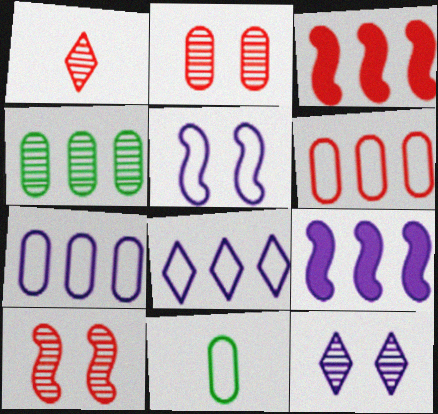[[3, 4, 8], 
[3, 11, 12]]